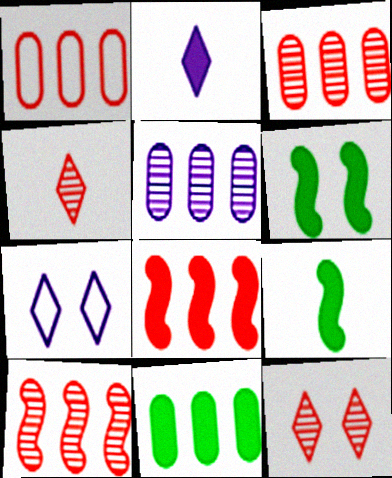[[1, 5, 11], 
[3, 7, 9]]